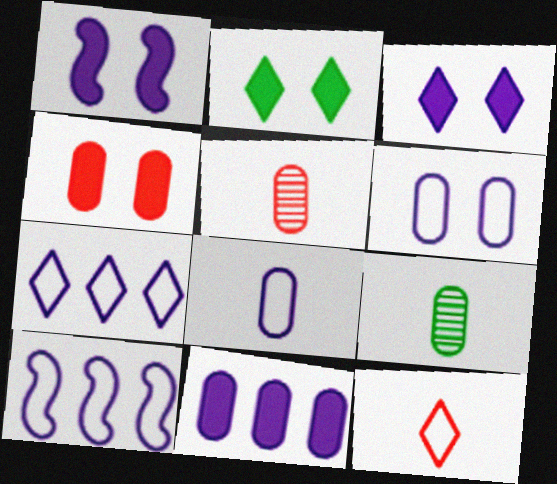[[1, 2, 4], 
[2, 5, 10]]